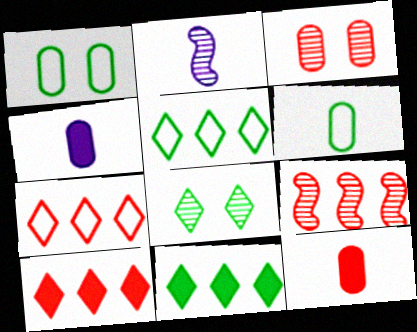[[1, 2, 10]]